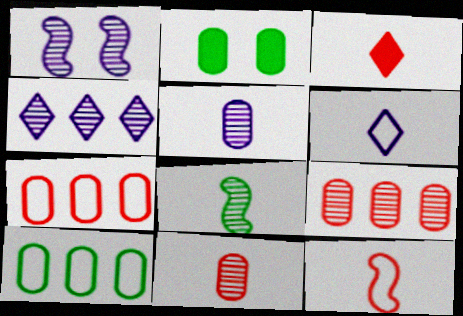[[1, 3, 10], 
[1, 4, 5], 
[2, 4, 12], 
[2, 5, 7], 
[3, 11, 12]]